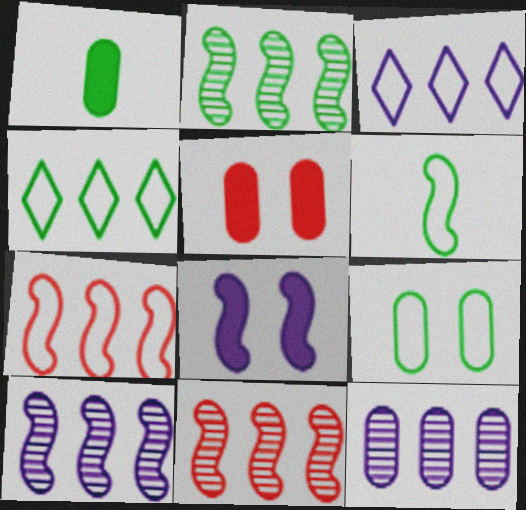[[2, 10, 11], 
[4, 6, 9], 
[6, 8, 11]]